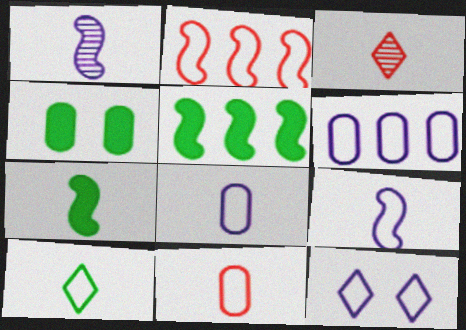[[3, 7, 8], 
[6, 9, 12], 
[9, 10, 11]]